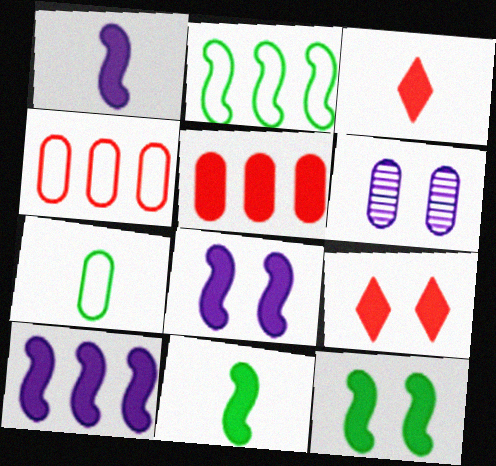[[1, 8, 10], 
[2, 3, 6], 
[5, 6, 7]]